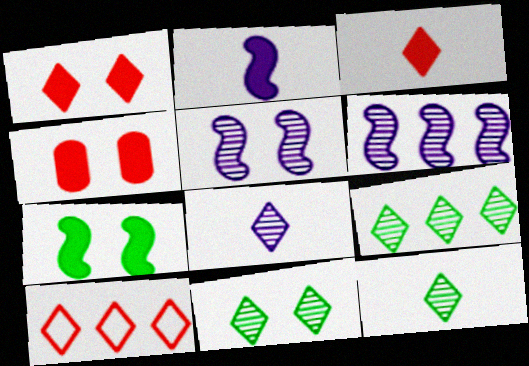[[9, 11, 12]]